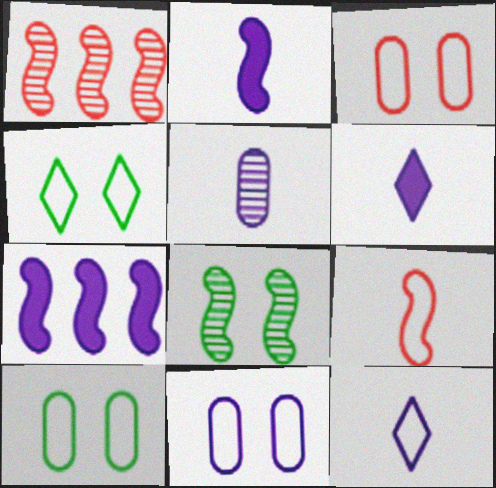[[1, 6, 10], 
[2, 5, 12], 
[3, 10, 11], 
[7, 8, 9]]